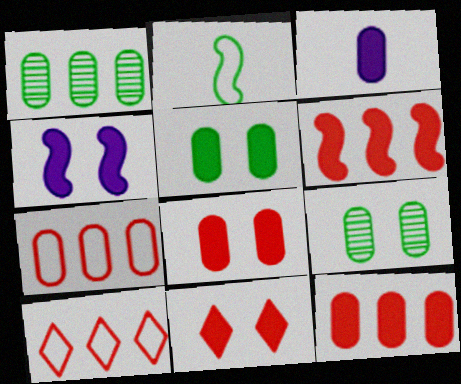[[3, 5, 12], 
[3, 7, 9], 
[4, 5, 11]]